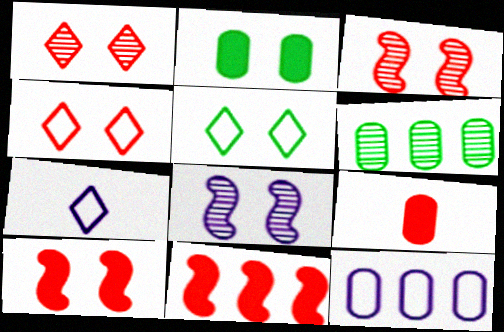[[2, 4, 8], 
[6, 7, 10]]